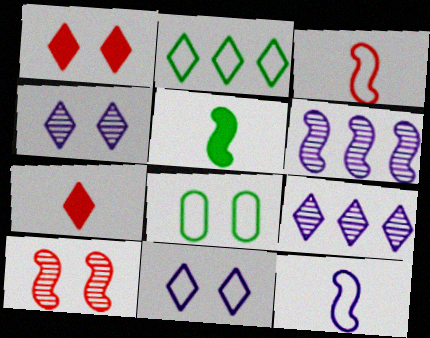[[2, 4, 7], 
[6, 7, 8]]